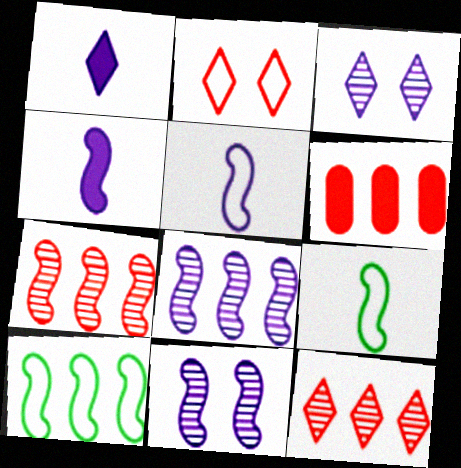[[3, 6, 9]]